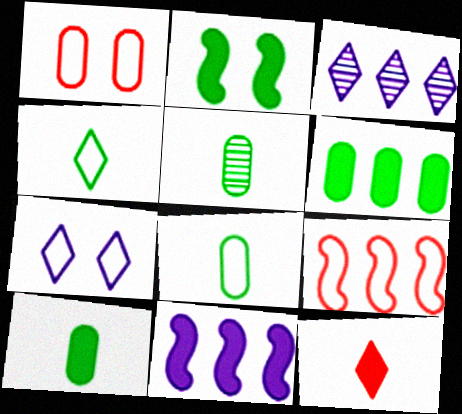[[3, 6, 9], 
[5, 8, 10], 
[7, 8, 9]]